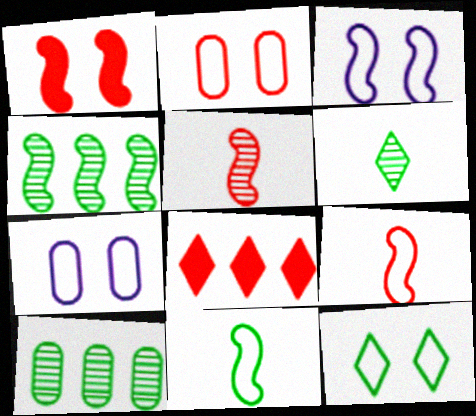[[2, 3, 12], 
[2, 5, 8]]